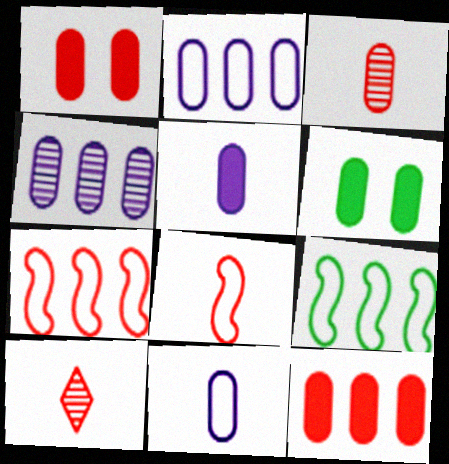[[1, 7, 10], 
[2, 3, 6], 
[5, 6, 12]]